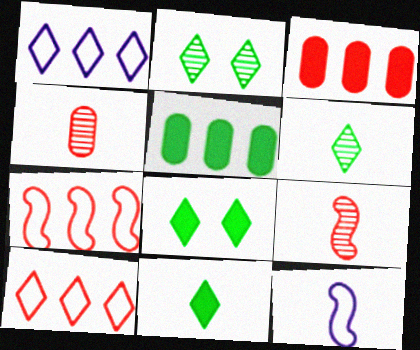[[2, 3, 12], 
[4, 11, 12]]